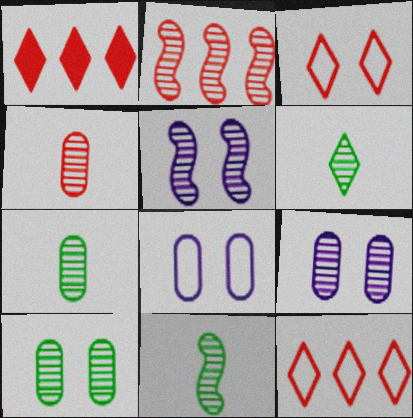[[1, 8, 11], 
[2, 5, 11], 
[2, 6, 9], 
[6, 7, 11]]